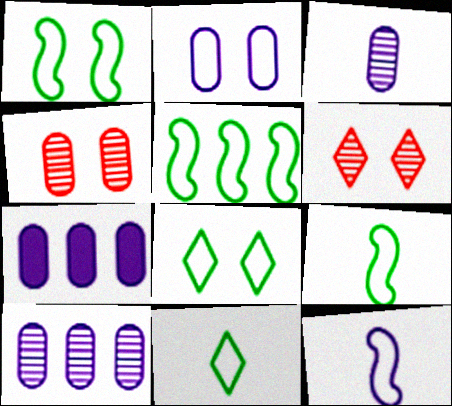[[1, 5, 9], 
[2, 3, 7], 
[6, 7, 9]]